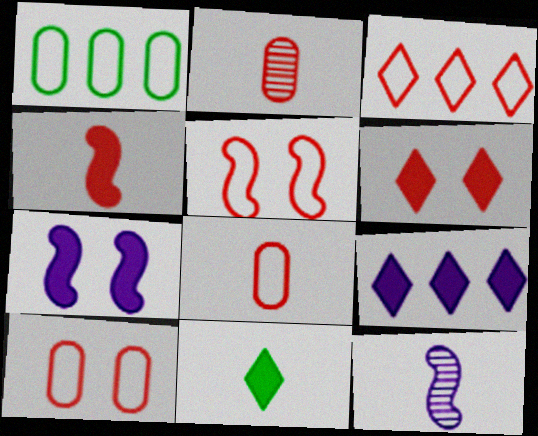[[1, 6, 12], 
[3, 5, 8], 
[6, 9, 11], 
[8, 11, 12]]